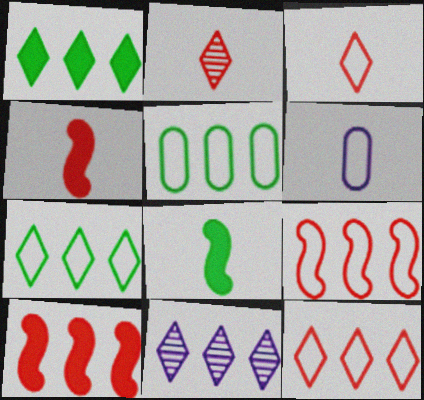[[1, 11, 12], 
[2, 6, 8], 
[5, 10, 11]]